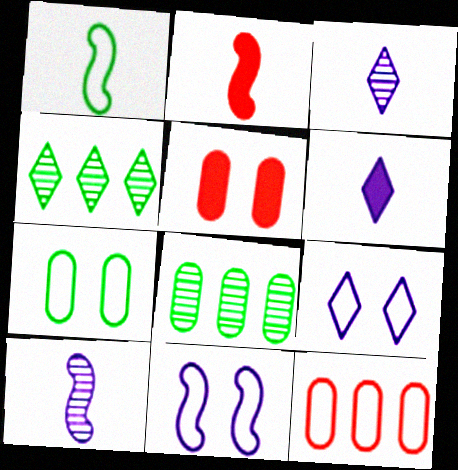[[1, 2, 10], 
[1, 9, 12], 
[2, 8, 9]]